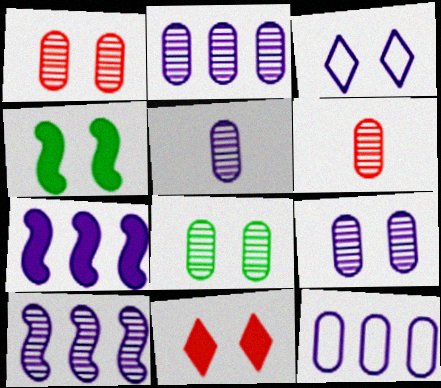[[1, 3, 4], 
[1, 8, 9], 
[2, 5, 9], 
[2, 6, 8], 
[3, 5, 7]]